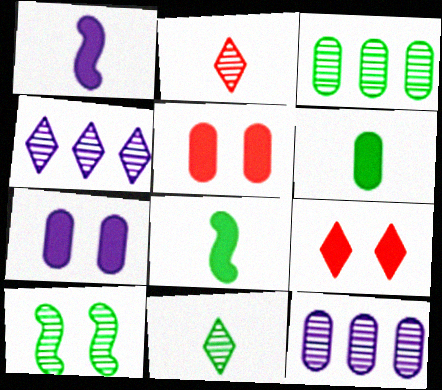[[2, 10, 12], 
[3, 10, 11]]